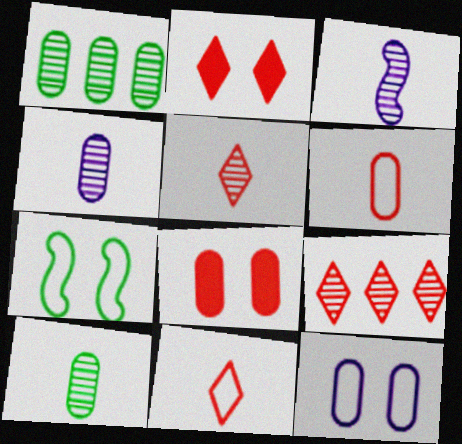[[2, 9, 11], 
[3, 5, 10]]